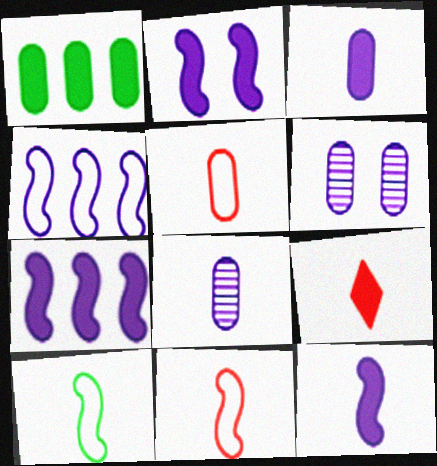[[1, 2, 9], 
[1, 5, 6], 
[2, 7, 12], 
[8, 9, 10]]